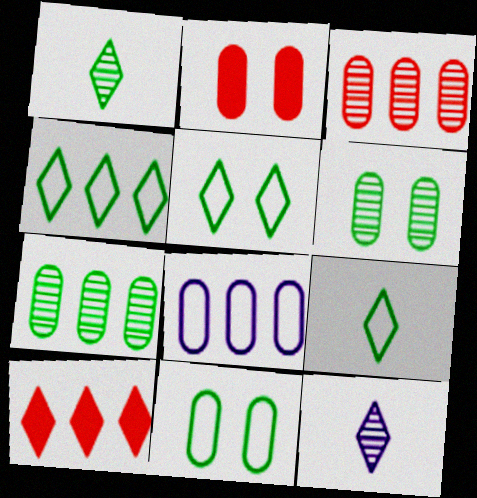[[4, 5, 9], 
[5, 10, 12]]